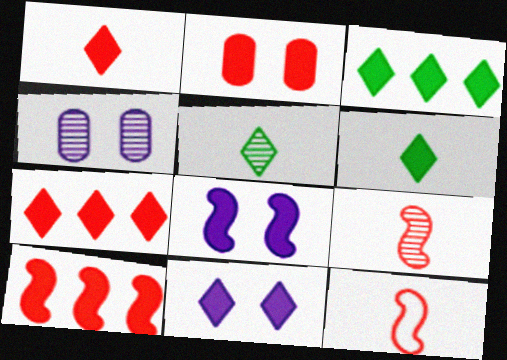[[1, 2, 10], 
[1, 3, 11], 
[3, 4, 12], 
[6, 7, 11]]